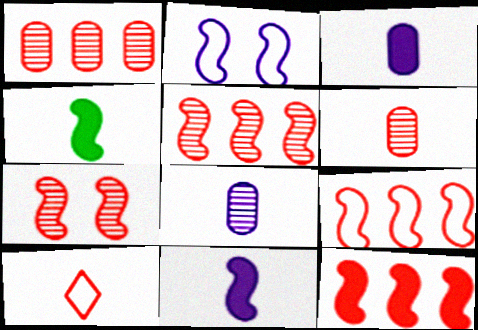[[2, 4, 5], 
[4, 8, 10], 
[5, 9, 12]]